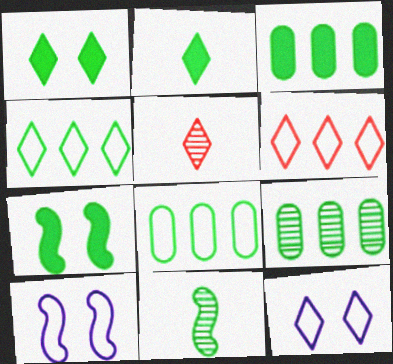[[1, 8, 11], 
[2, 3, 7], 
[3, 5, 10], 
[3, 8, 9]]